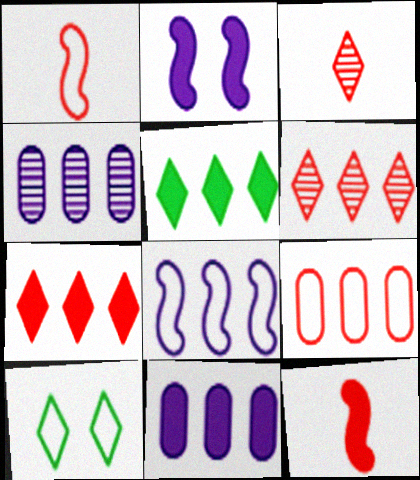[[4, 10, 12]]